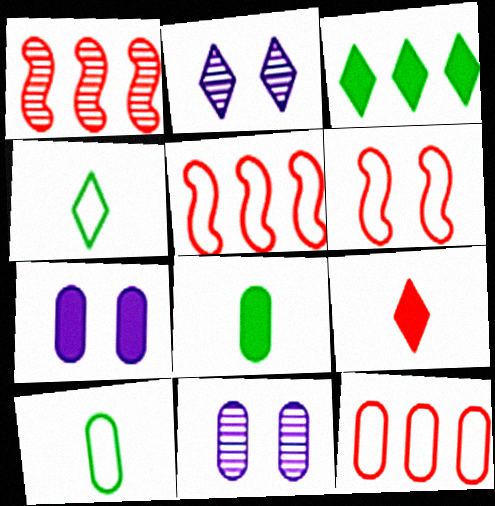[[1, 4, 7], 
[2, 5, 8], 
[8, 11, 12]]